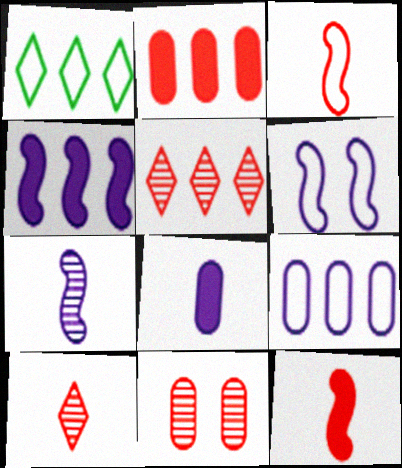[[4, 6, 7]]